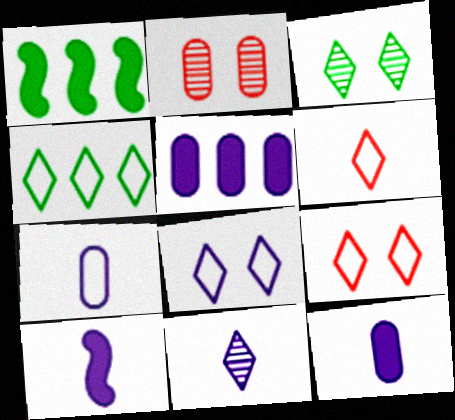[[2, 4, 10], 
[4, 6, 8], 
[7, 10, 11]]